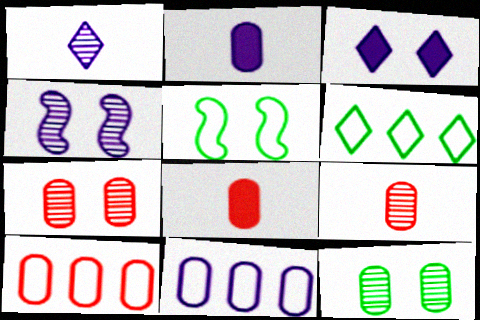[[2, 10, 12], 
[3, 5, 7], 
[4, 6, 8], 
[7, 8, 10], 
[8, 11, 12]]